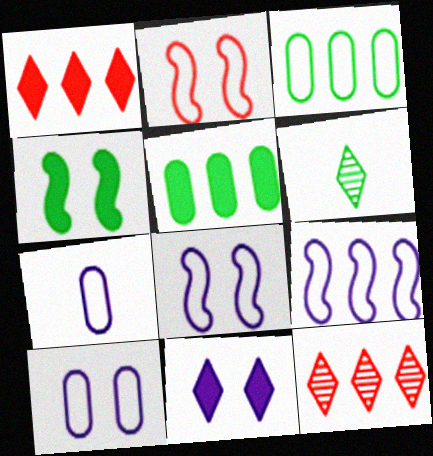[[3, 4, 6], 
[4, 7, 12], 
[5, 9, 12]]